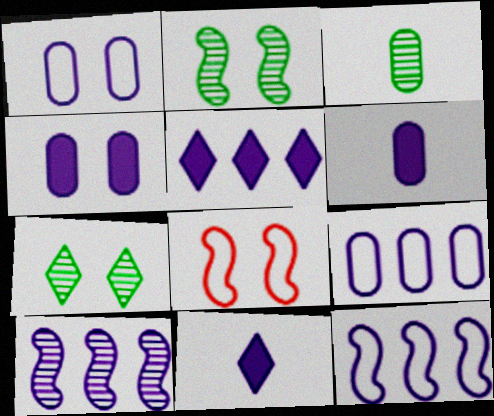[[1, 10, 11], 
[3, 5, 8], 
[4, 7, 8], 
[5, 9, 10]]